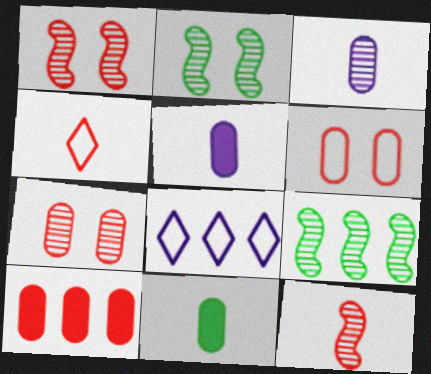[[1, 4, 10], 
[1, 8, 11], 
[8, 9, 10]]